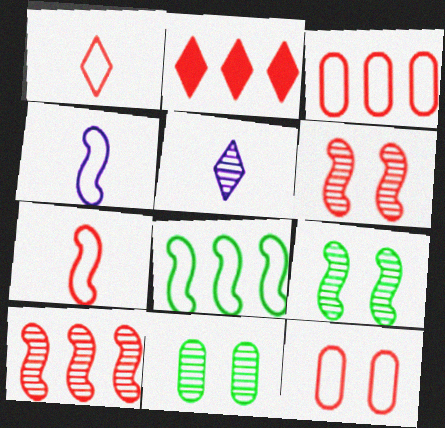[[2, 3, 10], 
[2, 4, 11], 
[5, 10, 11]]